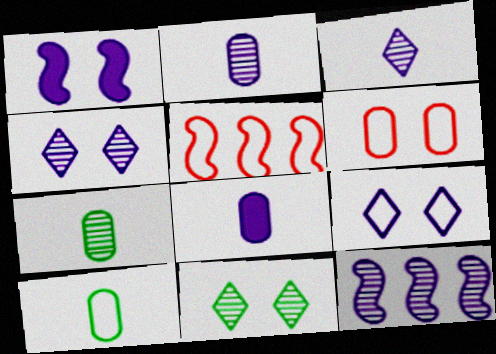[[1, 6, 11], 
[2, 4, 12], 
[5, 8, 11], 
[5, 9, 10], 
[8, 9, 12]]